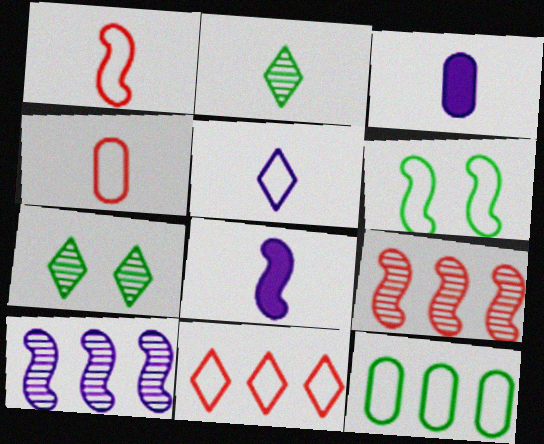[[1, 2, 3], 
[2, 4, 8], 
[6, 8, 9]]